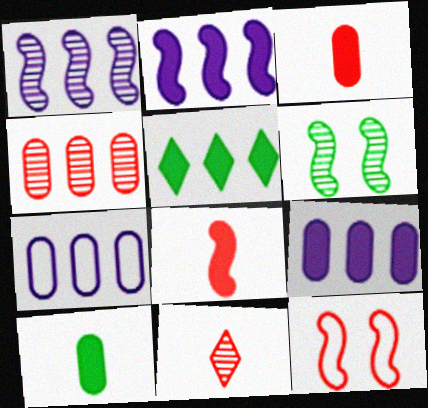[]